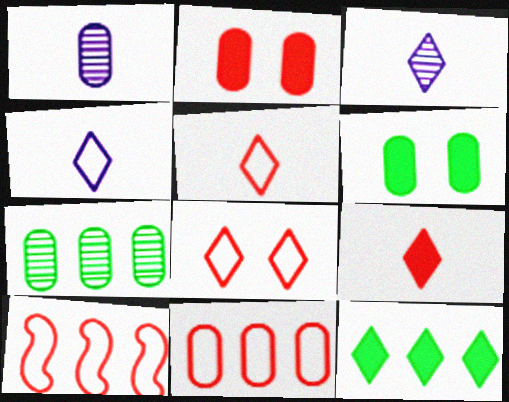[[1, 6, 11], 
[3, 6, 10], 
[3, 8, 12]]